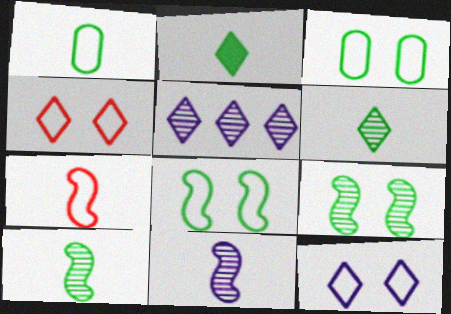[[1, 2, 10], 
[2, 4, 5]]